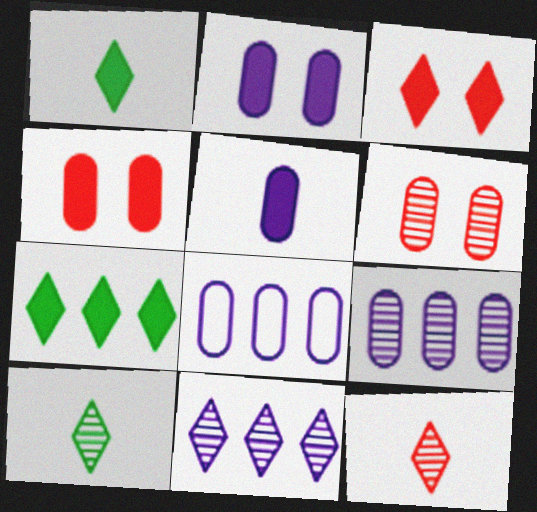[]